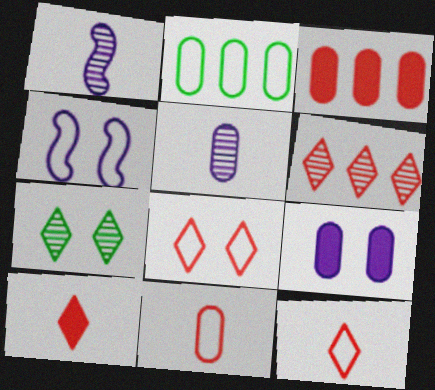[[2, 4, 12], 
[6, 8, 10]]